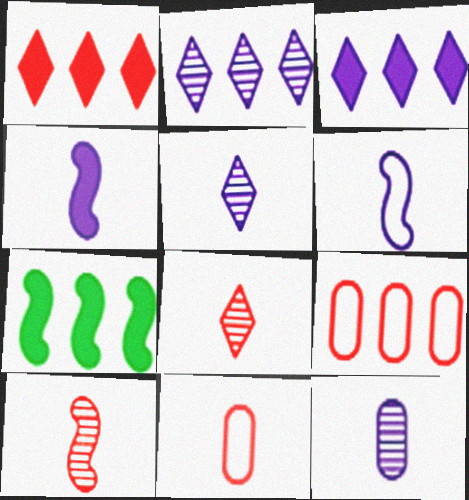[[2, 7, 9]]